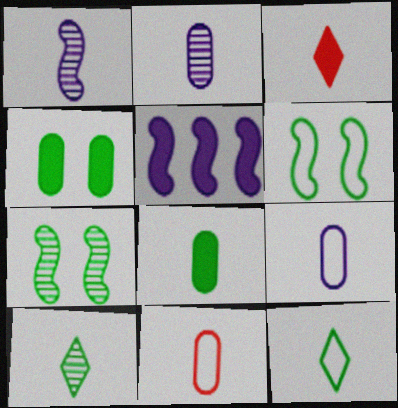[[2, 8, 11], 
[3, 4, 5]]